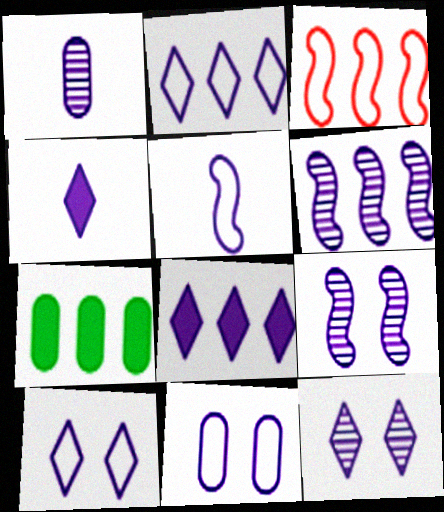[[1, 4, 5], 
[1, 6, 12], 
[2, 4, 12], 
[2, 5, 11], 
[4, 6, 11]]